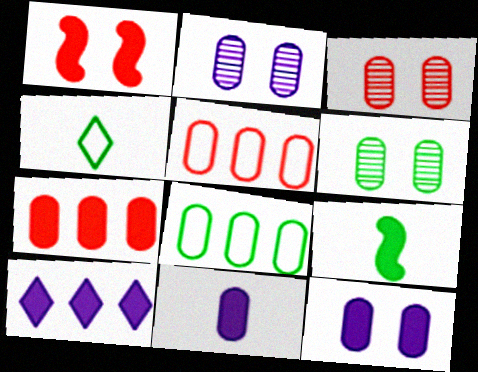[[2, 3, 6], 
[3, 8, 11], 
[5, 6, 11]]